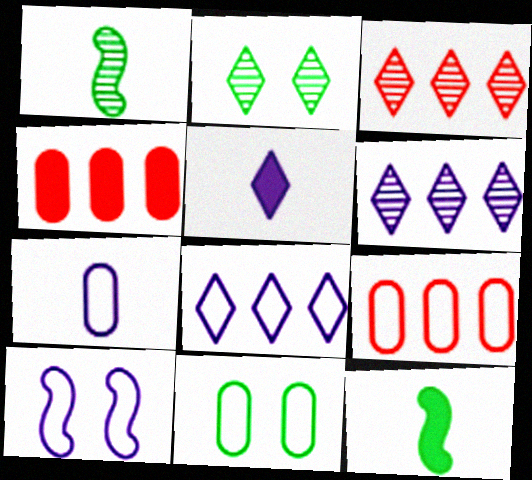[[7, 8, 10], 
[7, 9, 11]]